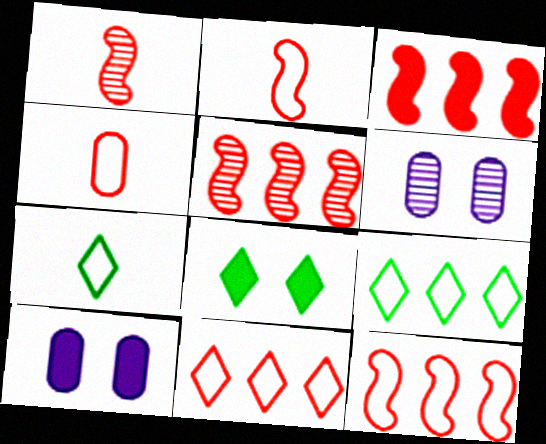[[1, 9, 10], 
[3, 5, 12], 
[3, 6, 7], 
[5, 7, 10]]